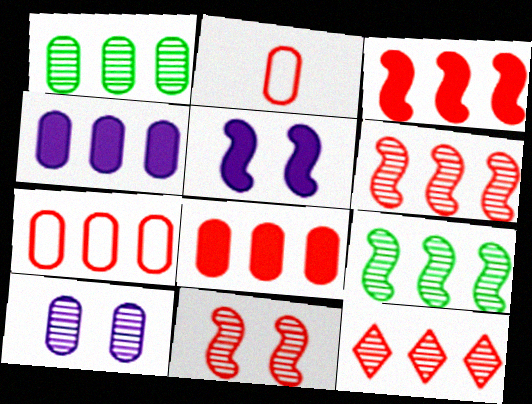[[1, 4, 7], 
[3, 7, 12]]